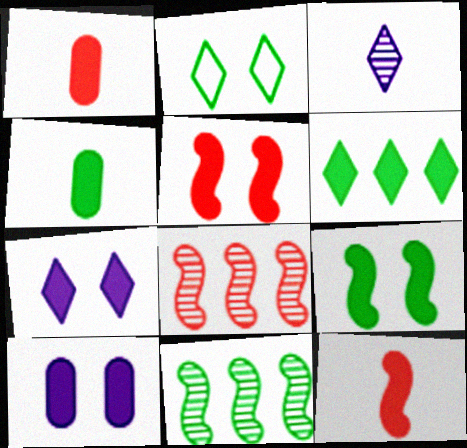[[2, 4, 11], 
[4, 6, 9], 
[6, 10, 12]]